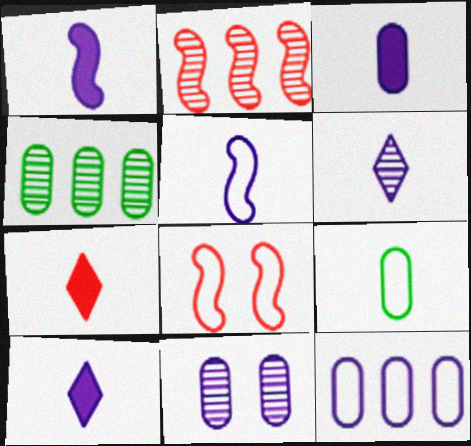[[1, 3, 10], 
[3, 5, 6], 
[3, 11, 12], 
[4, 8, 10]]